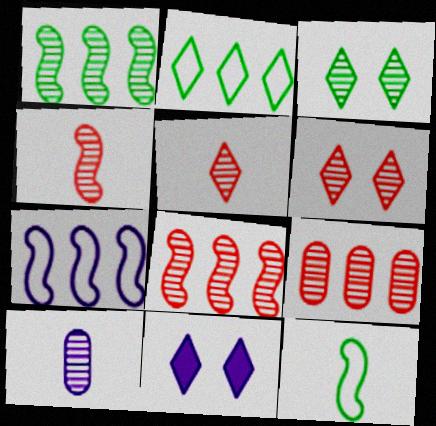[[1, 6, 10], 
[2, 5, 11], 
[3, 8, 10], 
[4, 6, 9], 
[7, 10, 11], 
[9, 11, 12]]